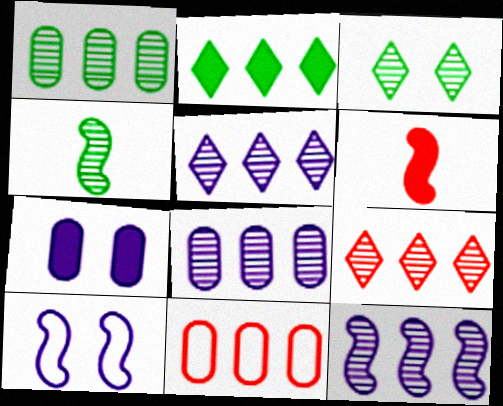[[1, 3, 4], 
[1, 9, 12], 
[2, 6, 7], 
[2, 11, 12], 
[5, 8, 12]]